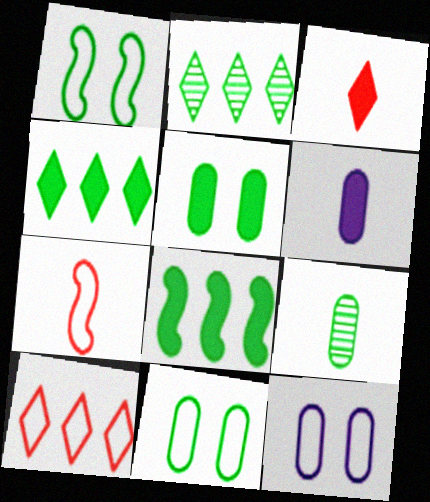[[1, 4, 9]]